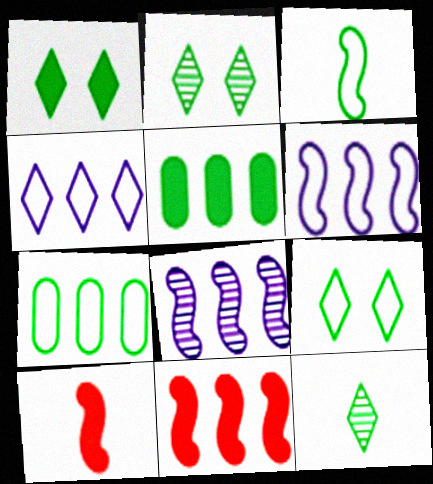[[1, 2, 9], 
[2, 3, 5], 
[3, 7, 9]]